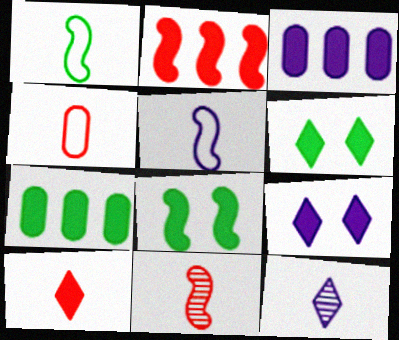[[3, 8, 10], 
[4, 10, 11]]